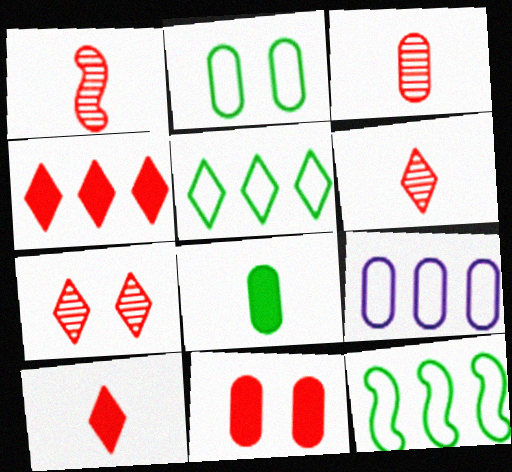[[1, 3, 6]]